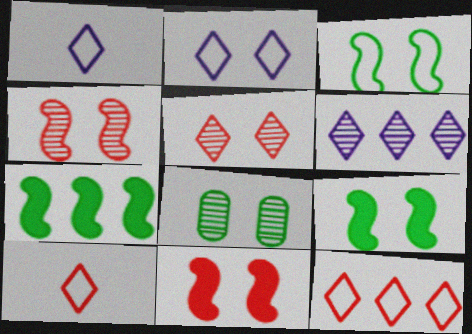[[2, 8, 11]]